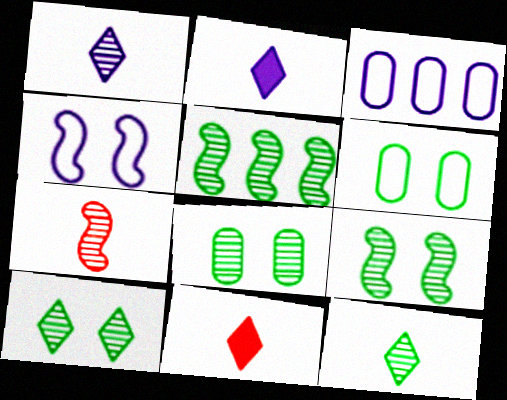[[3, 9, 11], 
[5, 8, 12], 
[8, 9, 10]]